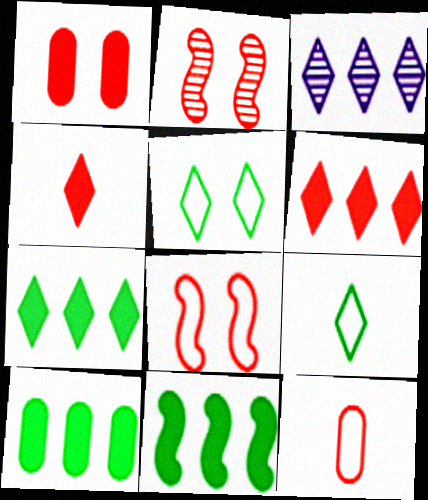[[2, 6, 12], 
[3, 4, 5], 
[7, 10, 11]]